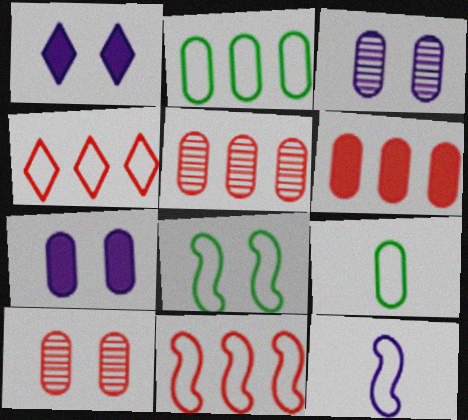[[1, 8, 10], 
[3, 6, 9], 
[5, 7, 9], 
[8, 11, 12]]